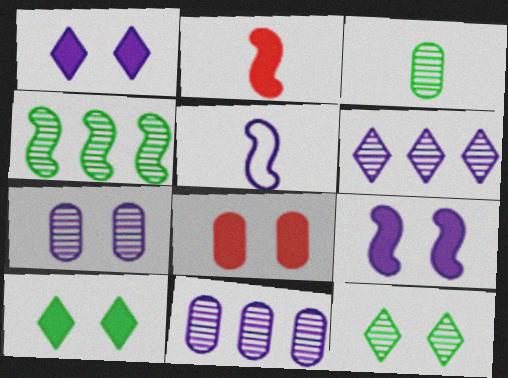[[1, 5, 11], 
[3, 4, 12], 
[8, 9, 10]]